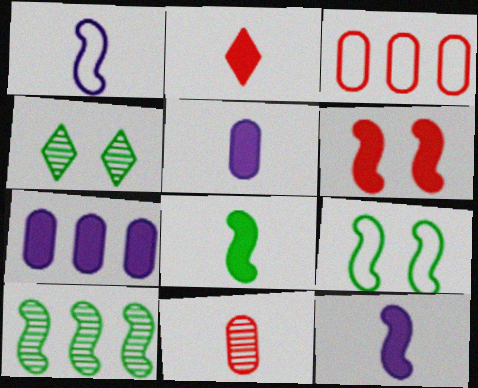[[1, 6, 10], 
[2, 5, 8], 
[3, 4, 12], 
[8, 9, 10]]